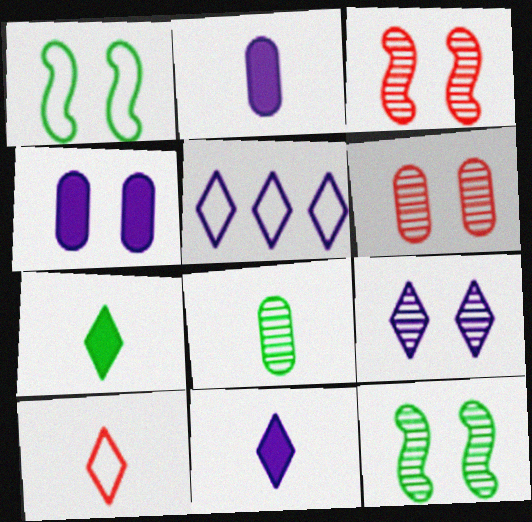[[5, 9, 11], 
[6, 9, 12]]